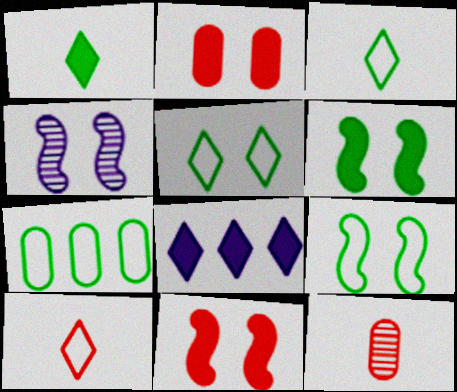[[2, 4, 5], 
[3, 7, 9], 
[4, 9, 11], 
[8, 9, 12]]